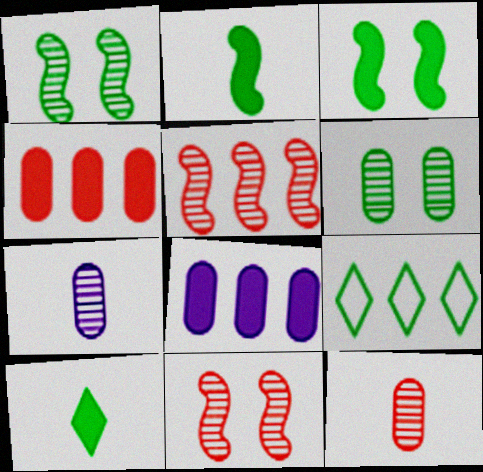[[2, 6, 9], 
[5, 8, 9]]